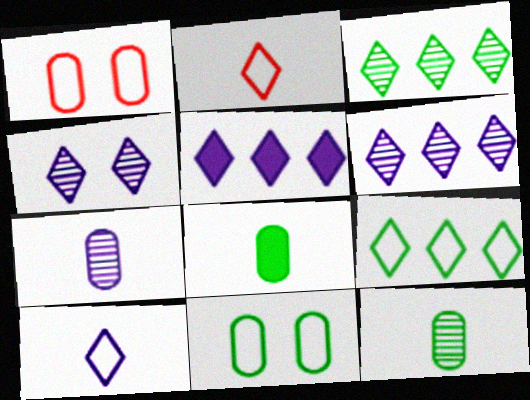[[4, 5, 10]]